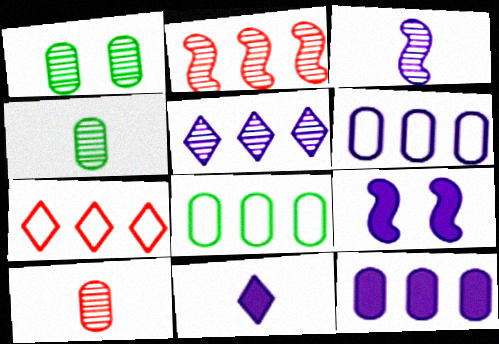[[4, 7, 9], 
[9, 11, 12]]